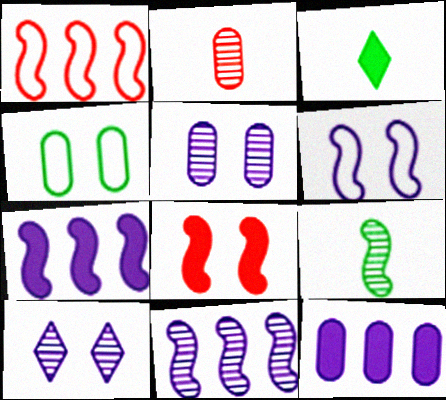[[1, 3, 5], 
[2, 4, 12], 
[3, 8, 12], 
[4, 8, 10]]